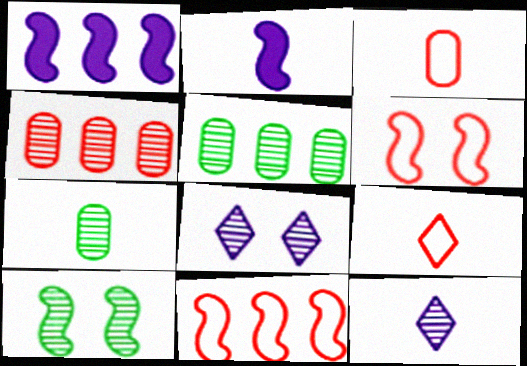[[2, 7, 9], 
[2, 10, 11], 
[4, 10, 12]]